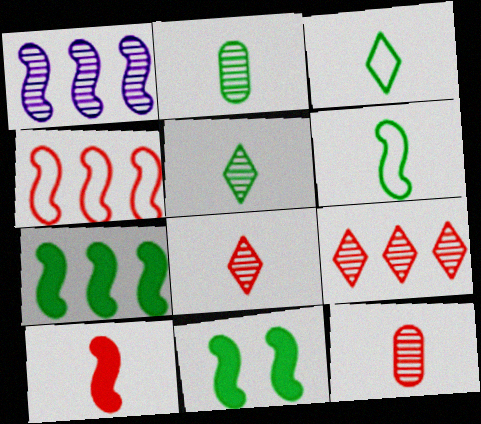[[1, 4, 7]]